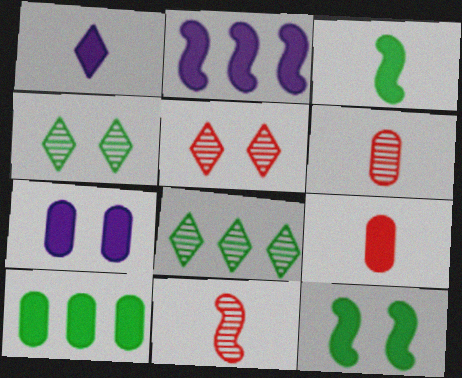[[1, 2, 7], 
[1, 3, 9], 
[7, 9, 10]]